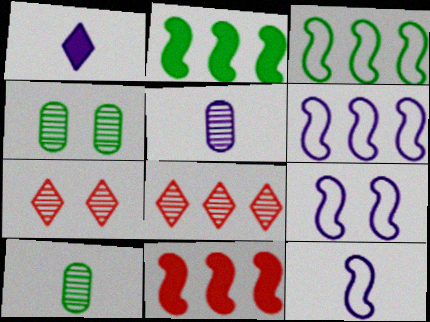[[1, 5, 12], 
[6, 9, 12]]